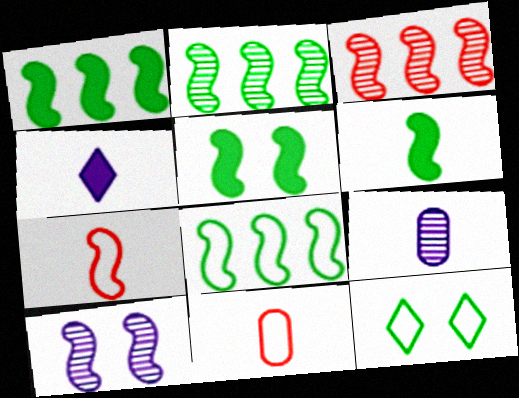[[1, 2, 8], 
[1, 5, 6], 
[1, 7, 10]]